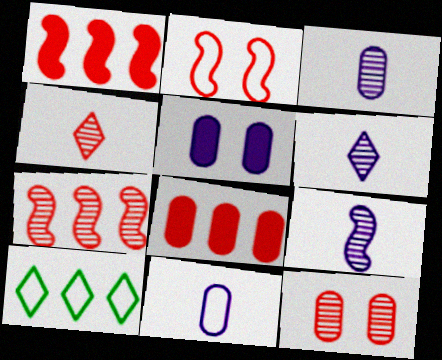[[2, 4, 8], 
[2, 10, 11], 
[3, 6, 9], 
[4, 7, 12]]